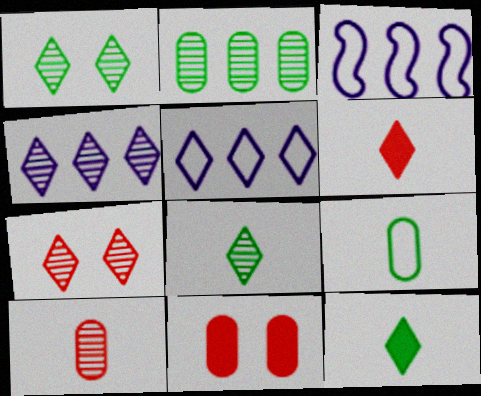[[1, 5, 6], 
[3, 8, 11], 
[4, 7, 8], 
[5, 7, 12]]